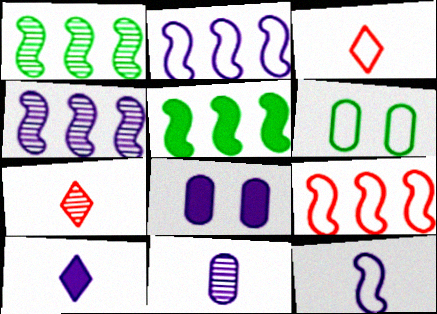[[1, 3, 8], 
[2, 3, 6], 
[4, 5, 9], 
[10, 11, 12]]